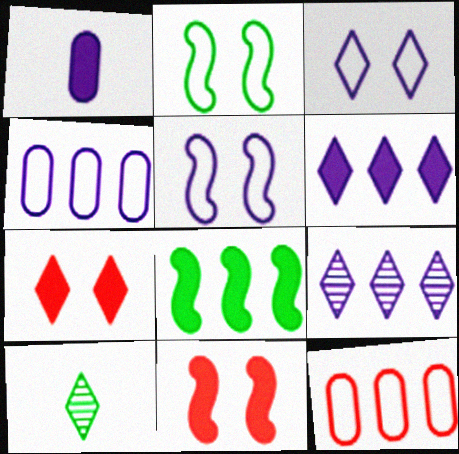[[1, 5, 9], 
[1, 7, 8], 
[4, 10, 11], 
[8, 9, 12]]